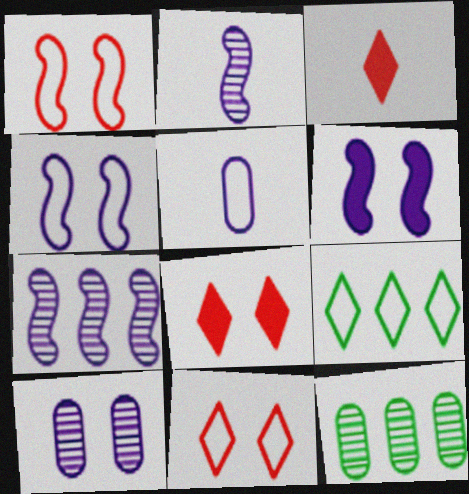[[1, 5, 9], 
[3, 4, 12]]